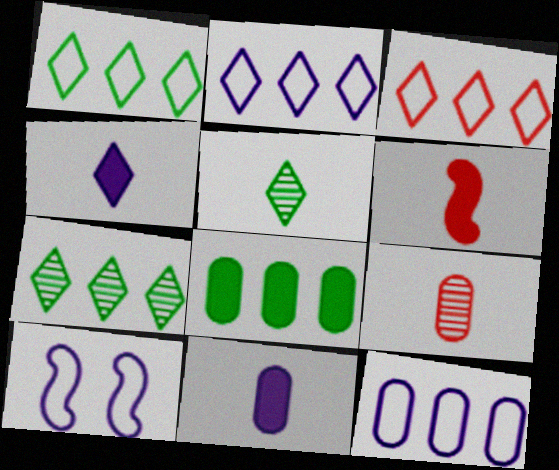[[1, 2, 3]]